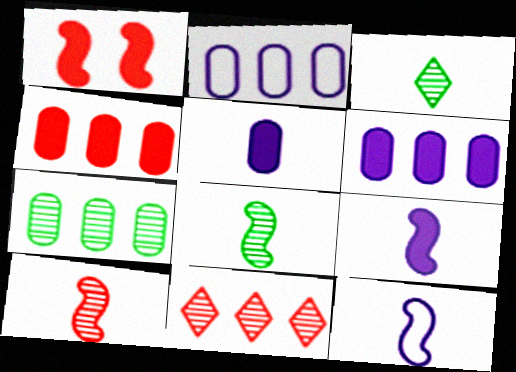[[1, 2, 3], 
[2, 4, 7]]